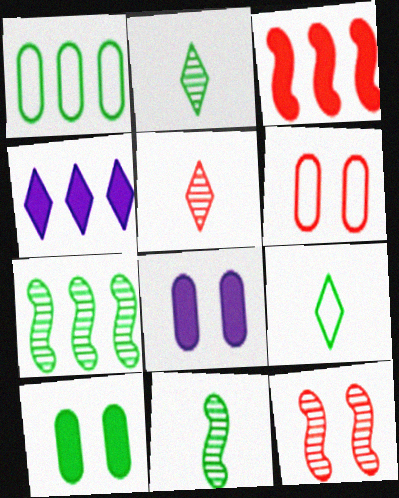[[3, 5, 6], 
[4, 6, 11], 
[7, 9, 10]]